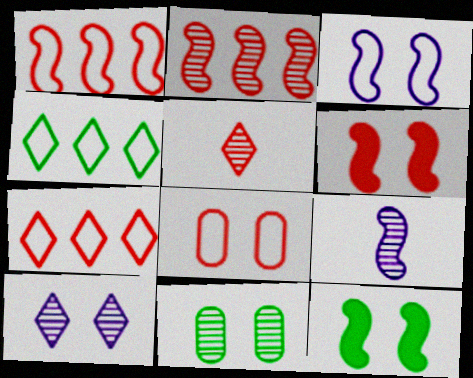[[1, 9, 12], 
[8, 10, 12]]